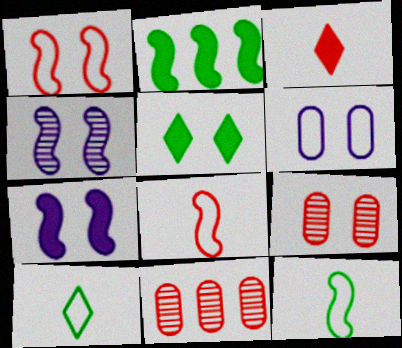[[1, 3, 11], 
[2, 4, 8], 
[7, 10, 11]]